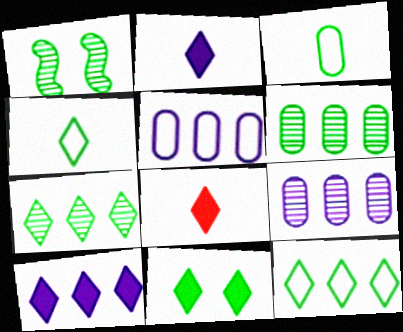[[1, 5, 8], 
[4, 7, 11], 
[8, 10, 11]]